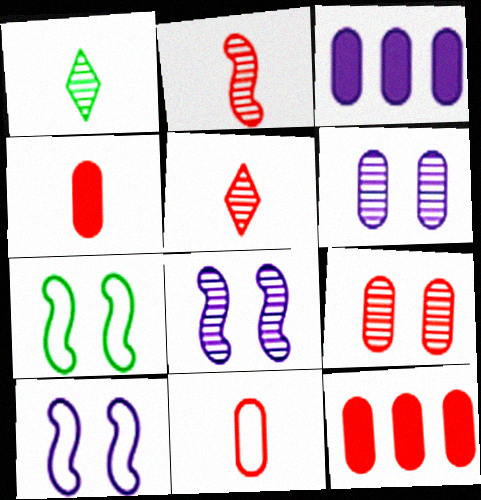[[1, 10, 12], 
[3, 5, 7], 
[9, 11, 12]]